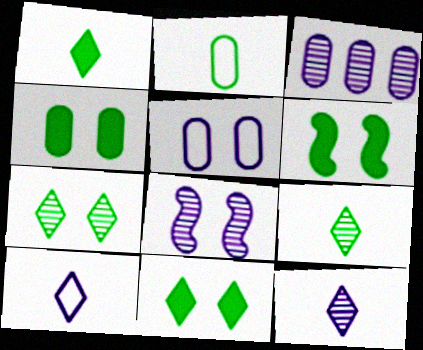[[3, 8, 12], 
[4, 6, 11]]